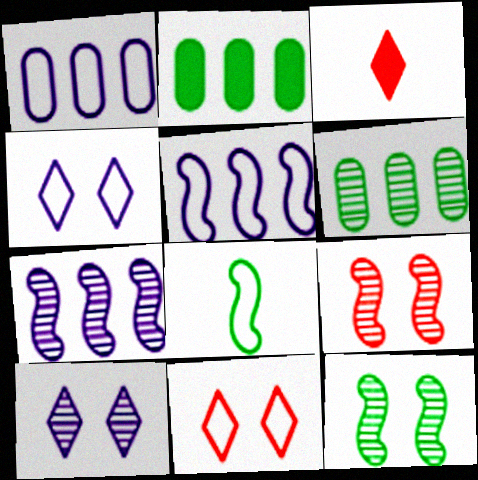[[1, 3, 12], 
[1, 8, 11]]